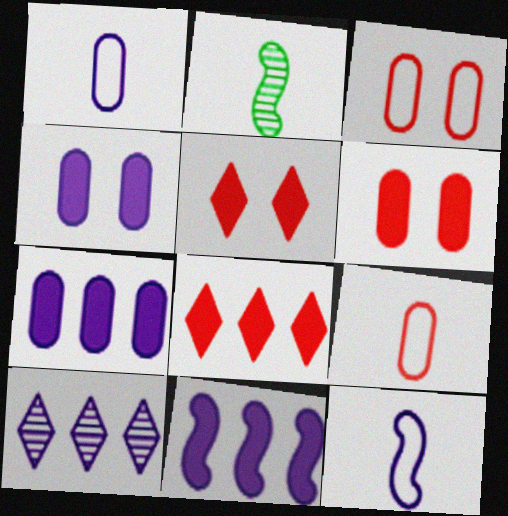[[4, 10, 12]]